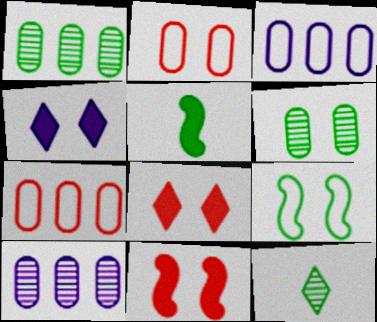[[3, 11, 12]]